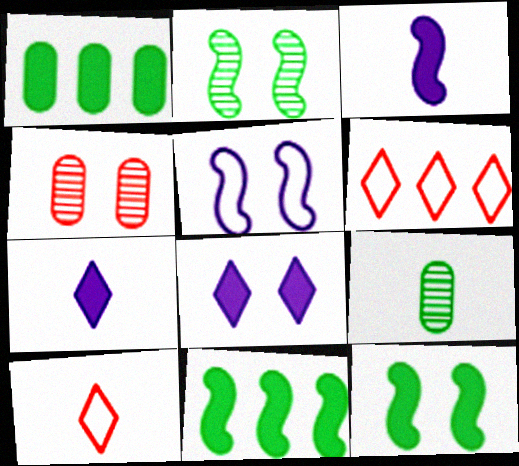[[3, 9, 10]]